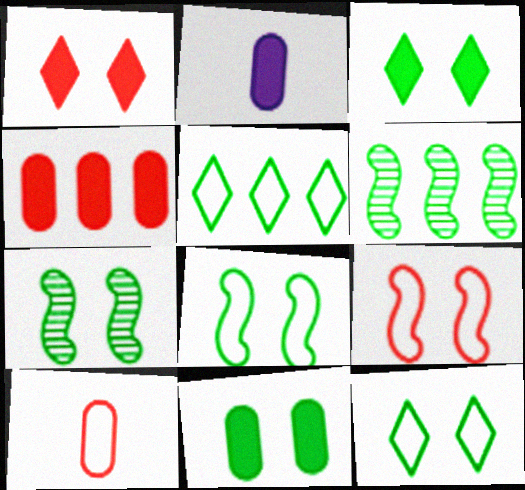[[2, 4, 11], 
[7, 11, 12]]